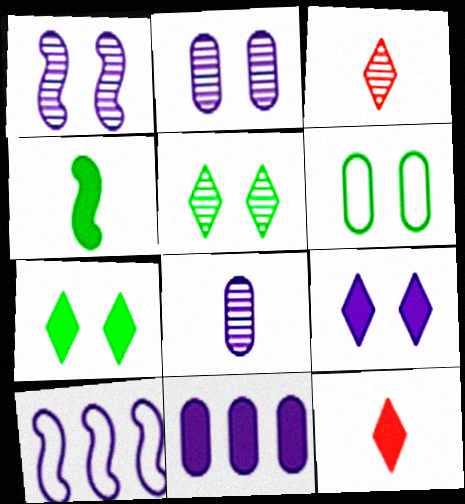[[8, 9, 10]]